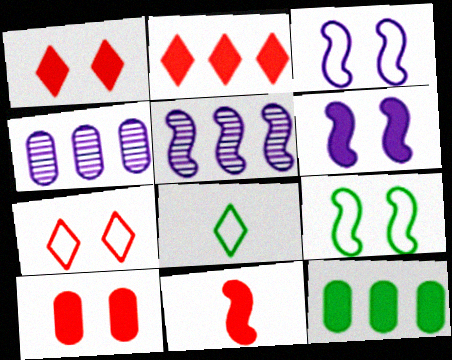[[2, 10, 11], 
[5, 8, 10], 
[5, 9, 11]]